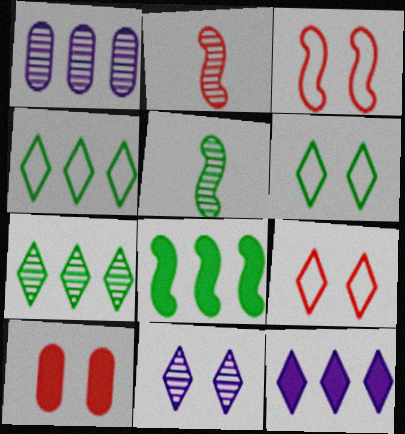[]